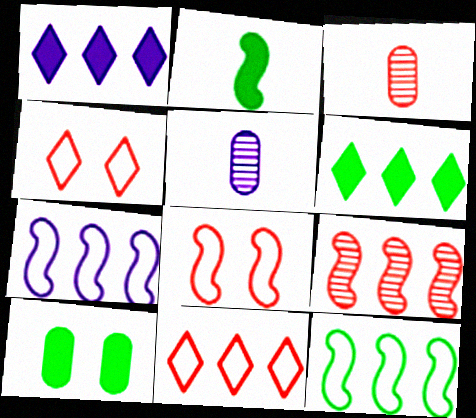[[2, 6, 10], 
[5, 6, 8]]